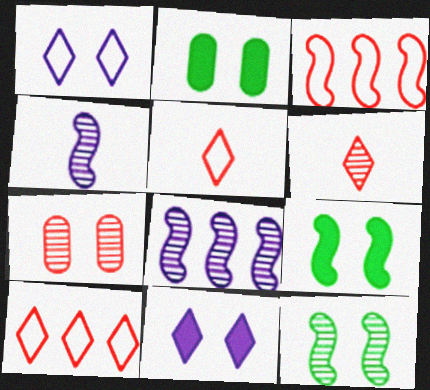[[1, 7, 9], 
[2, 4, 10], 
[2, 5, 8], 
[3, 4, 9]]